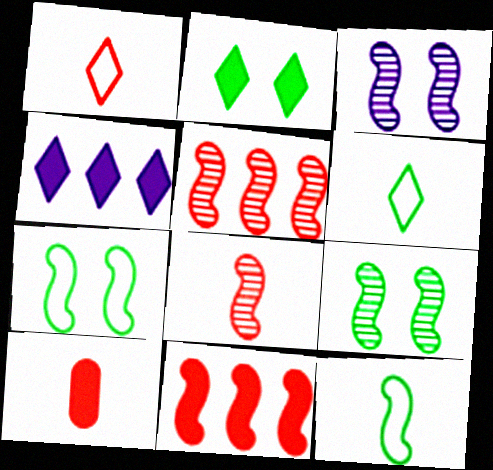[[1, 8, 10], 
[3, 11, 12]]